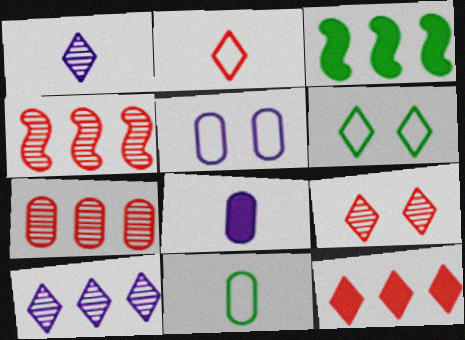[[1, 6, 12], 
[2, 9, 12], 
[4, 6, 8]]